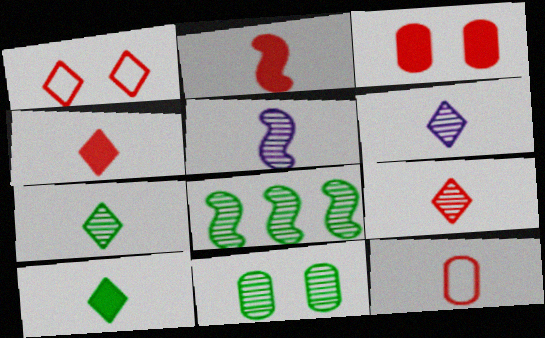[[2, 9, 12], 
[5, 10, 12], 
[6, 7, 9], 
[7, 8, 11]]